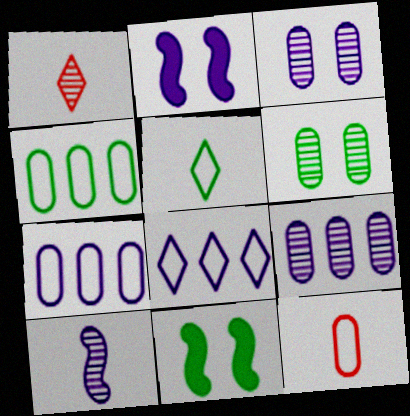[[1, 2, 4], 
[1, 7, 11]]